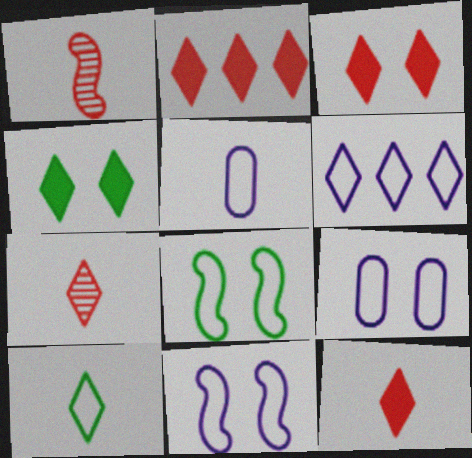[[2, 3, 12], 
[4, 6, 7], 
[5, 6, 11]]